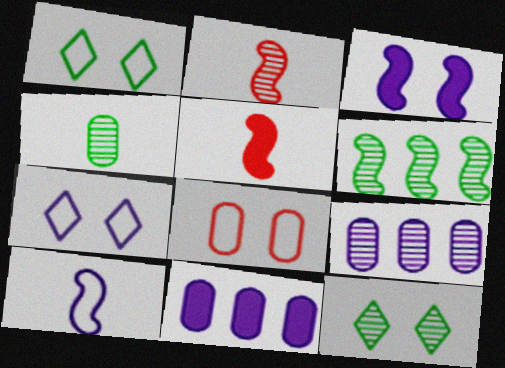[[1, 2, 11], 
[1, 5, 9], 
[2, 9, 12], 
[3, 8, 12], 
[4, 6, 12], 
[4, 8, 11]]